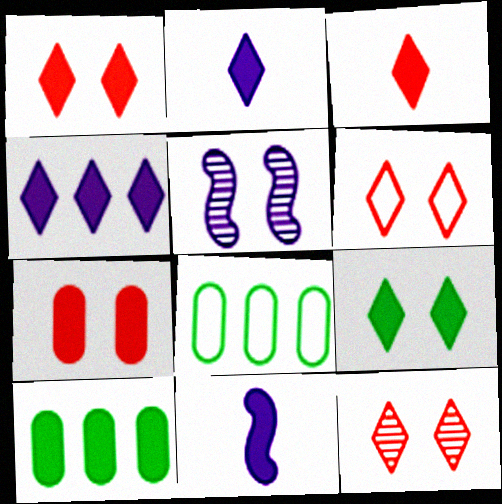[[1, 6, 12], 
[1, 10, 11], 
[3, 4, 9], 
[3, 5, 8], 
[8, 11, 12]]